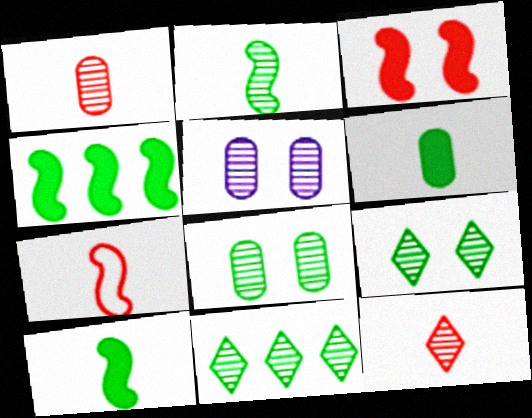[[2, 8, 11]]